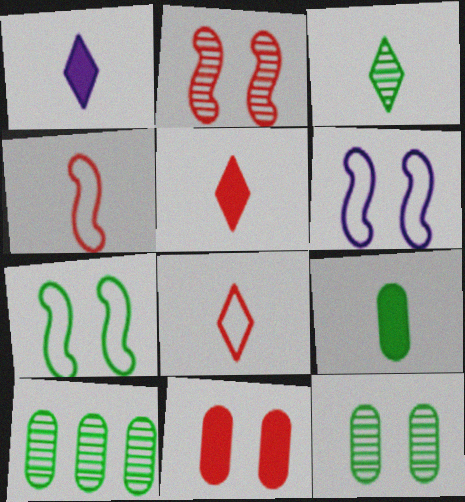[[1, 3, 8], 
[5, 6, 10]]